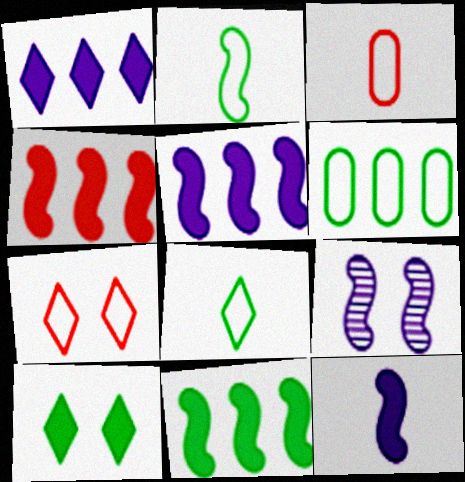[[2, 4, 9], 
[4, 5, 11]]